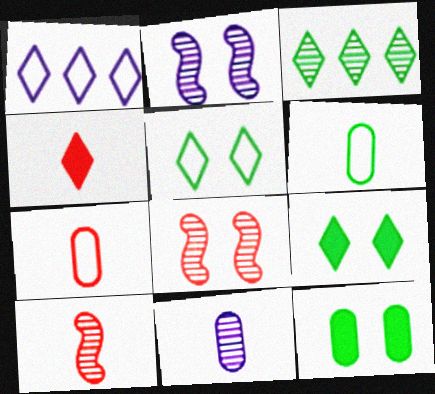[[1, 10, 12], 
[3, 8, 11], 
[4, 7, 10]]